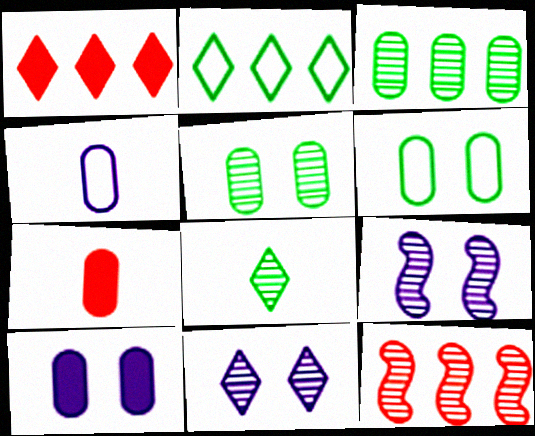[[2, 7, 9]]